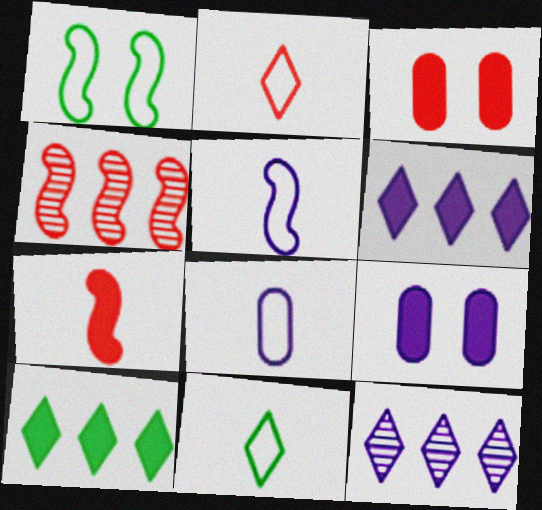[[2, 3, 4], 
[4, 9, 11], 
[5, 9, 12], 
[7, 9, 10]]